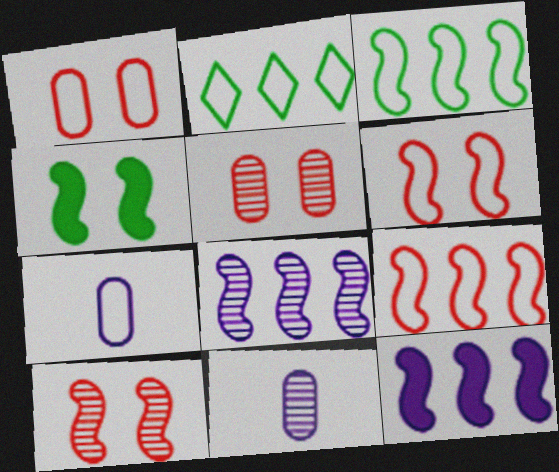[[2, 6, 7]]